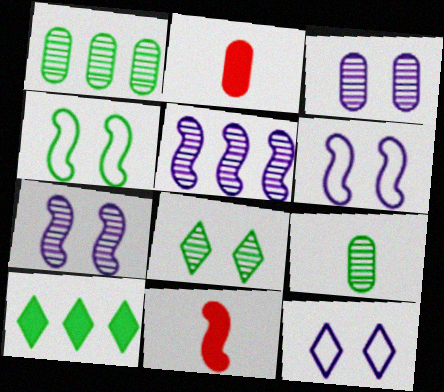[[1, 11, 12], 
[4, 5, 11], 
[4, 9, 10]]